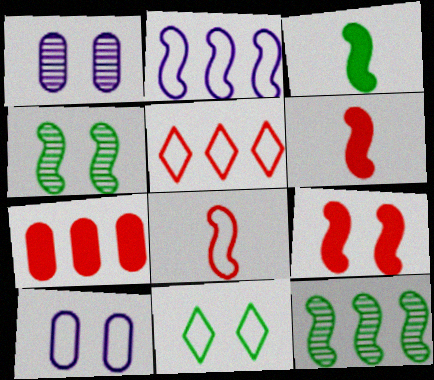[[1, 3, 5], 
[1, 9, 11], 
[2, 4, 6]]